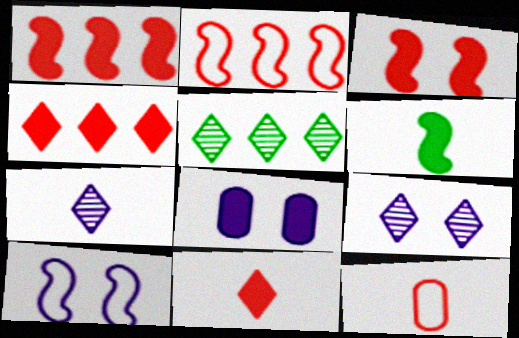[[4, 6, 8], 
[6, 7, 12], 
[8, 9, 10]]